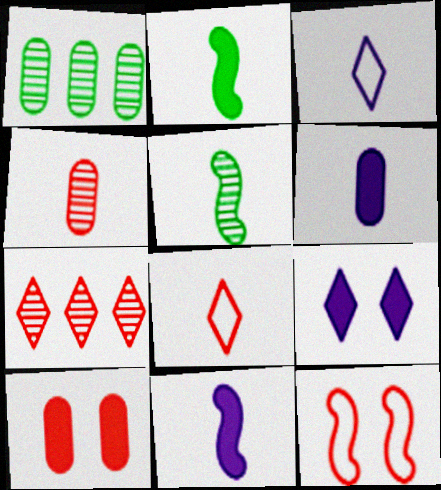[[2, 3, 4], 
[5, 6, 8]]